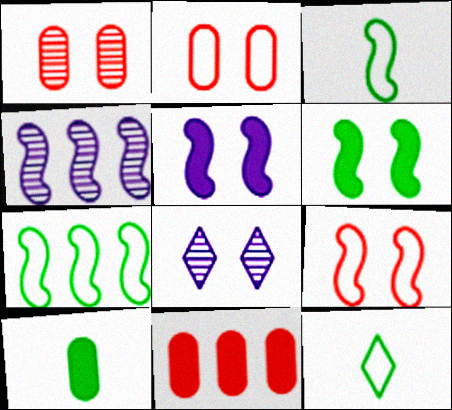[[2, 6, 8], 
[3, 8, 11]]